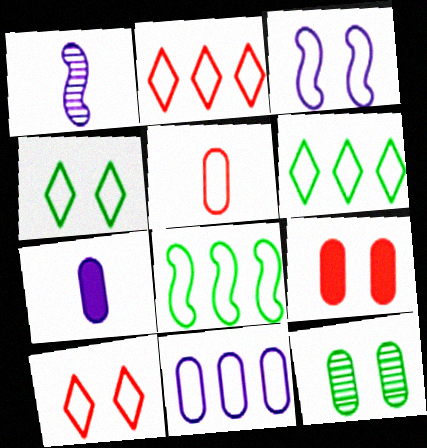[[1, 6, 9], 
[2, 8, 11], 
[3, 5, 6]]